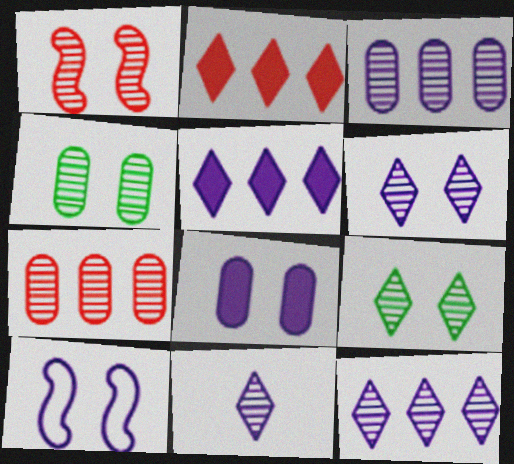[[1, 4, 6], 
[6, 8, 10], 
[6, 11, 12]]